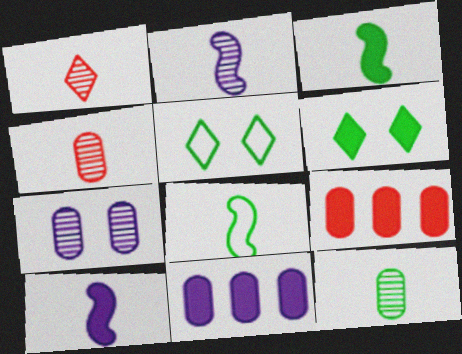[[1, 2, 12], 
[2, 5, 9], 
[6, 9, 10]]